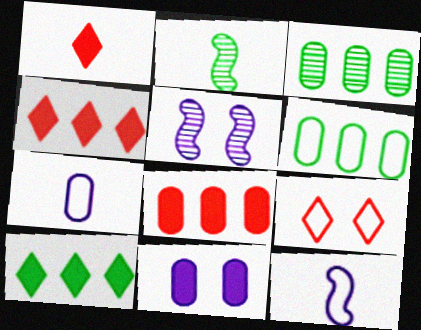[[1, 2, 7], 
[1, 5, 6], 
[6, 9, 12]]